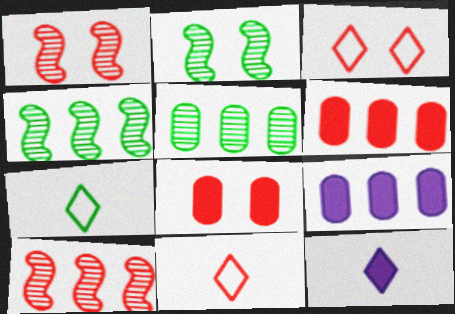[[1, 3, 8], 
[1, 6, 11], 
[1, 7, 9], 
[2, 9, 11], 
[8, 10, 11]]